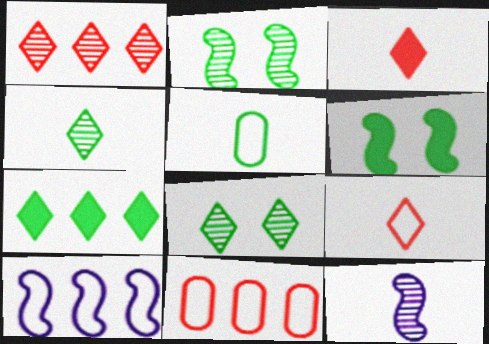[[2, 5, 7], 
[3, 5, 12]]